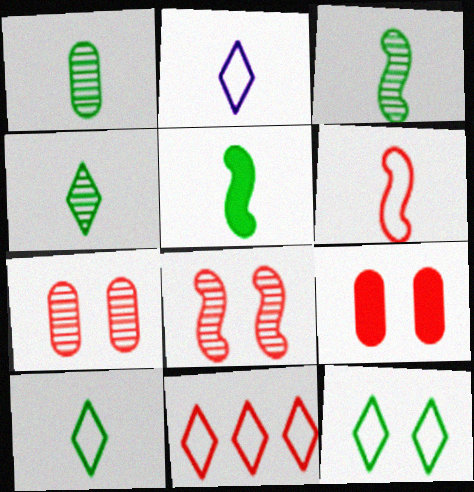[[1, 3, 4], 
[1, 5, 10], 
[2, 11, 12]]